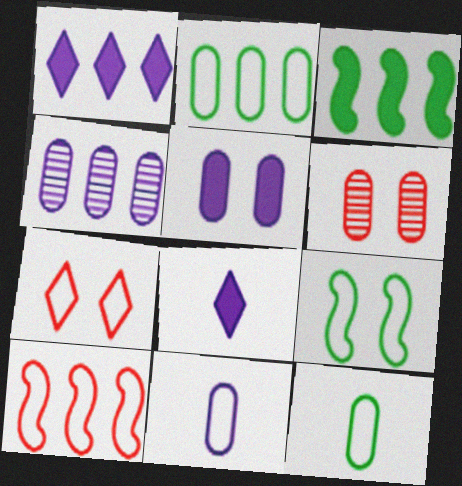[[4, 5, 11]]